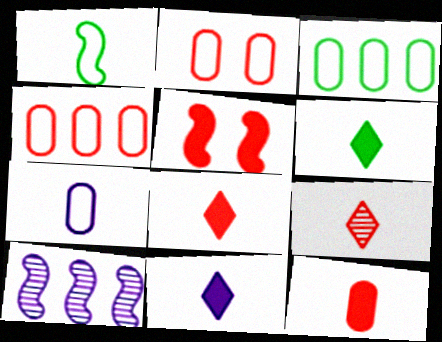[[1, 5, 10], 
[2, 3, 7], 
[2, 6, 10], 
[4, 5, 9], 
[6, 8, 11]]